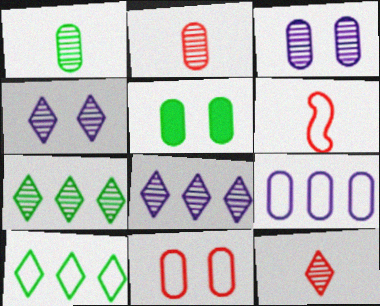[[2, 5, 9], 
[3, 5, 11], 
[4, 7, 12], 
[5, 6, 8]]